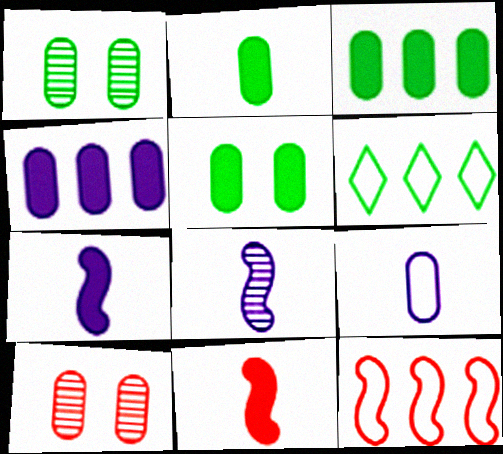[[2, 3, 5], 
[3, 9, 10], 
[6, 7, 10]]